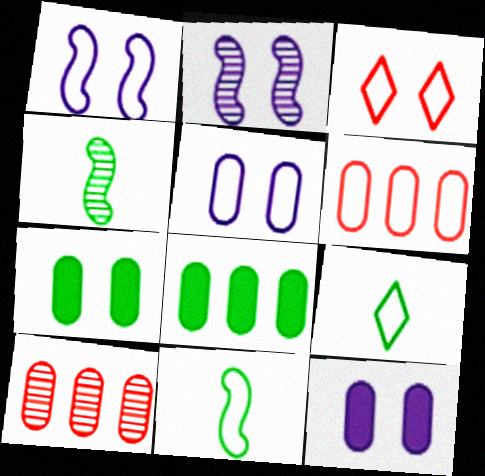[[1, 6, 9], 
[2, 3, 7]]